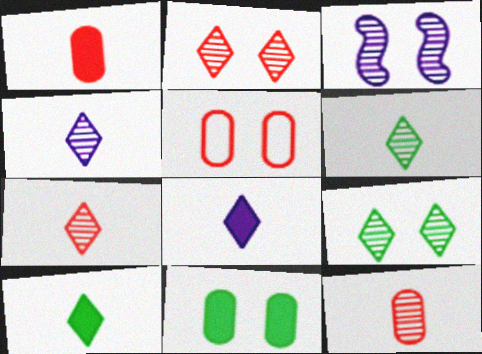[[4, 6, 7]]